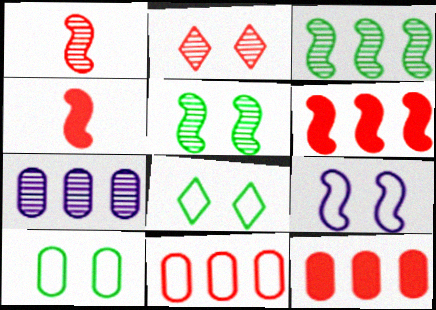[[2, 4, 11], 
[3, 4, 9], 
[4, 7, 8]]